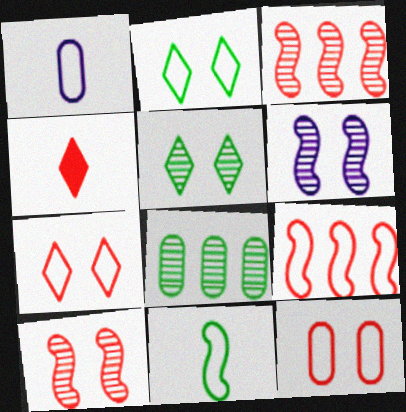[[1, 2, 9], 
[3, 4, 12]]